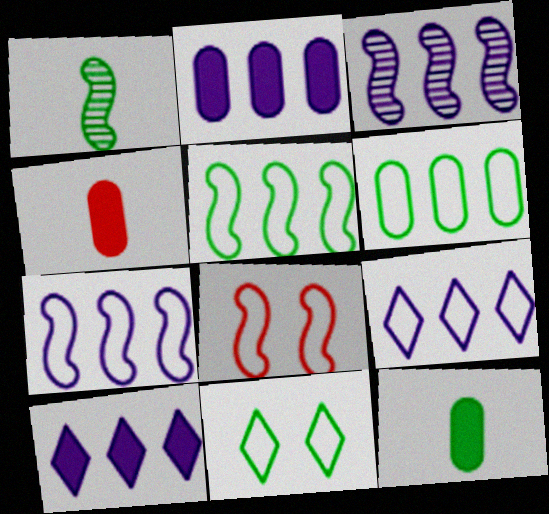[[2, 3, 9], 
[3, 4, 11]]